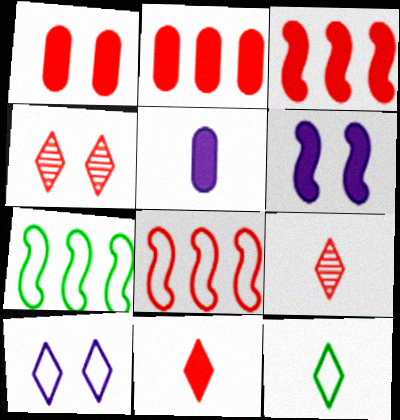[[1, 3, 11], 
[1, 8, 9], 
[4, 5, 7]]